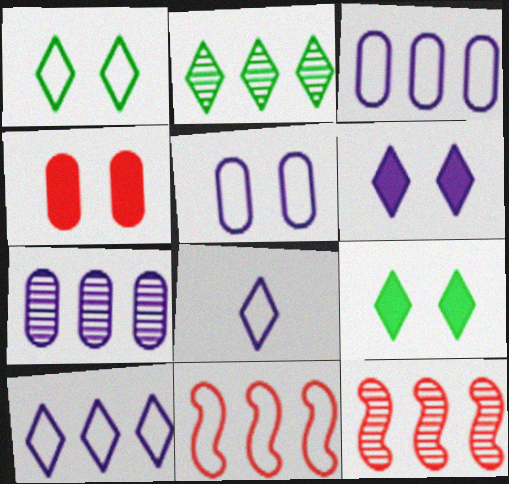[[2, 7, 12]]